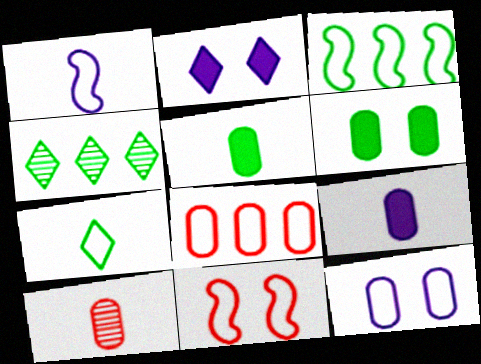[[1, 3, 11], 
[2, 3, 10], 
[4, 9, 11]]